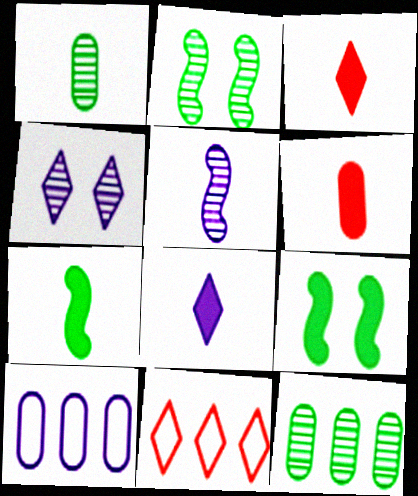[[2, 3, 10], 
[6, 7, 8]]